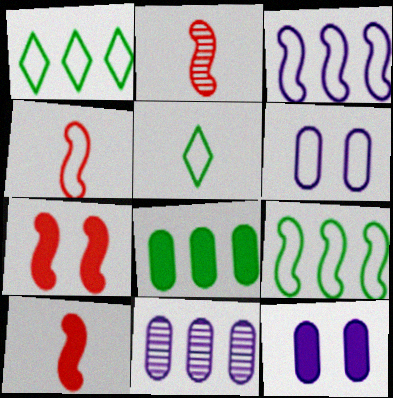[[1, 2, 12], 
[1, 4, 6], 
[2, 4, 10], 
[5, 7, 11]]